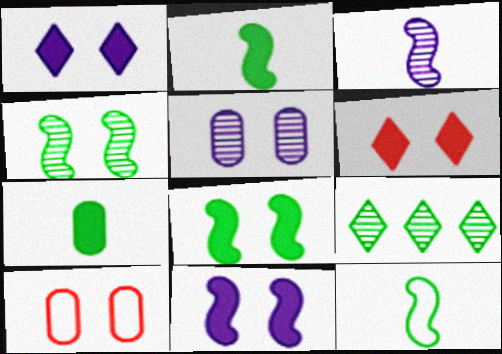[[1, 4, 10]]